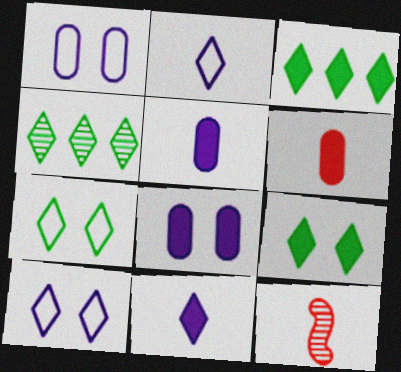[[1, 3, 12]]